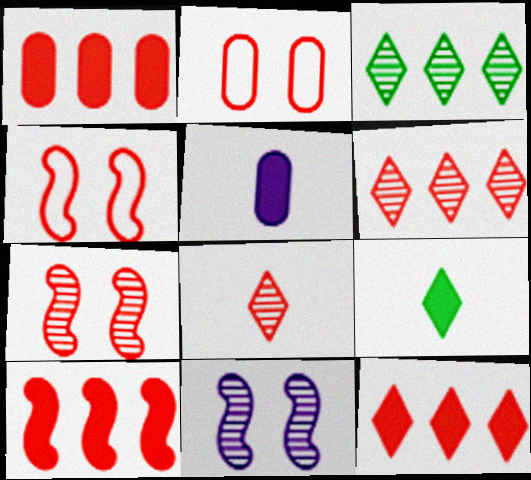[[1, 4, 8], 
[1, 10, 12], 
[2, 8, 10], 
[3, 4, 5]]